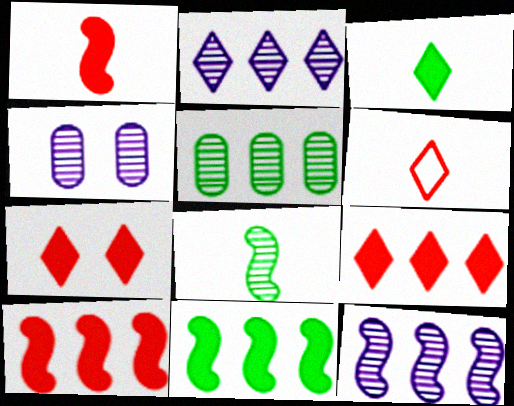[[4, 6, 11]]